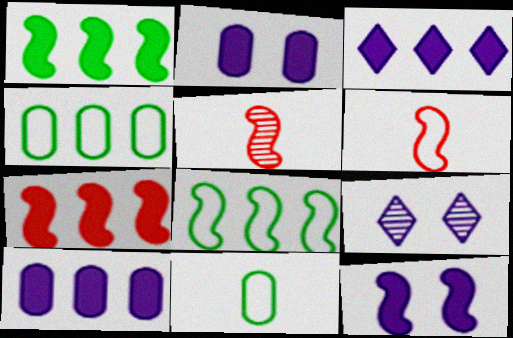[[5, 8, 12], 
[7, 9, 11]]